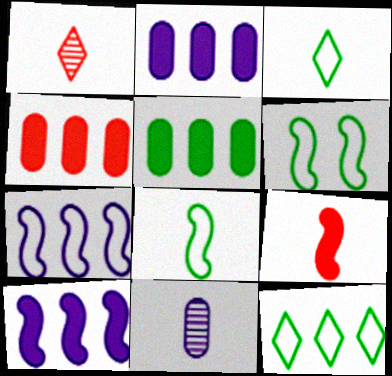[[1, 2, 6], 
[2, 4, 5], 
[3, 9, 11]]